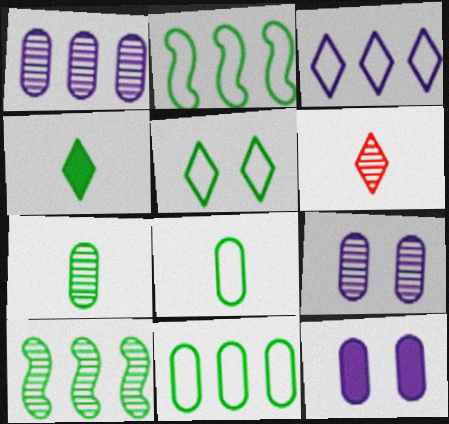[[2, 5, 8], 
[2, 6, 12], 
[6, 9, 10]]